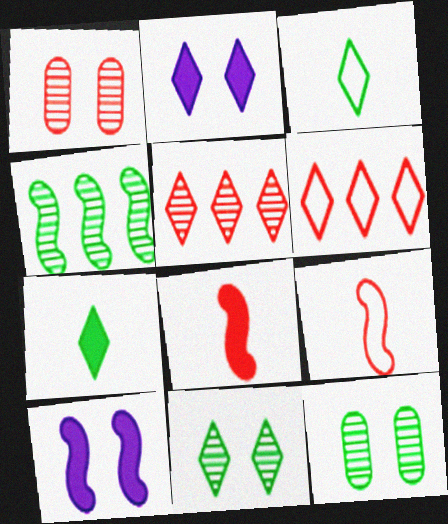[[1, 6, 8], 
[2, 3, 5], 
[4, 9, 10]]